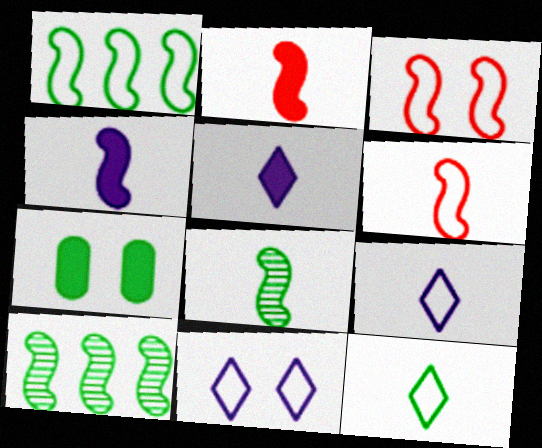[[3, 4, 10], 
[4, 6, 8], 
[7, 10, 12]]